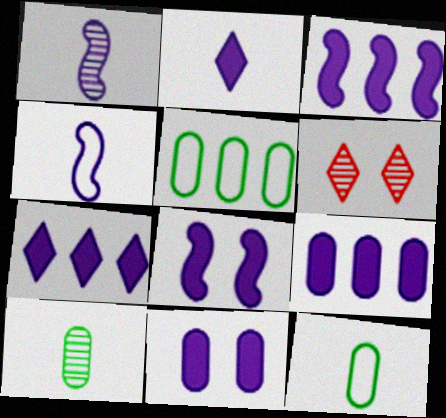[[2, 3, 11], 
[2, 8, 9], 
[3, 6, 12], 
[3, 7, 9]]